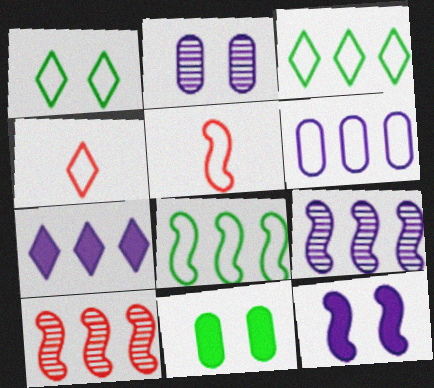[[1, 5, 6], 
[4, 9, 11], 
[6, 7, 9]]